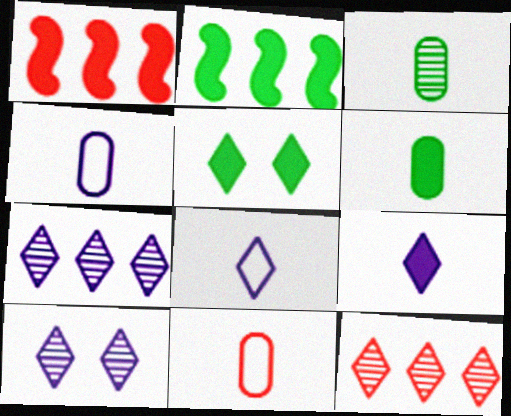[[2, 5, 6], 
[2, 10, 11], 
[5, 8, 12]]